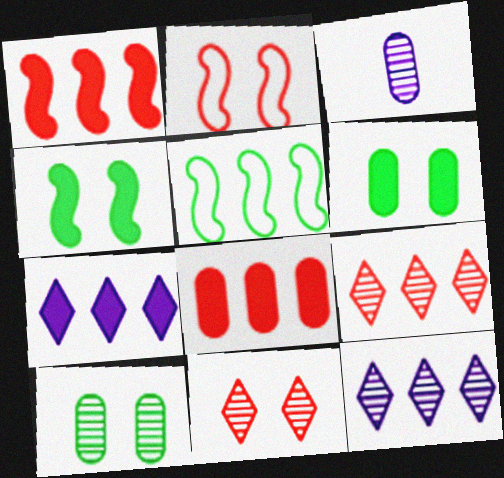[[5, 8, 12]]